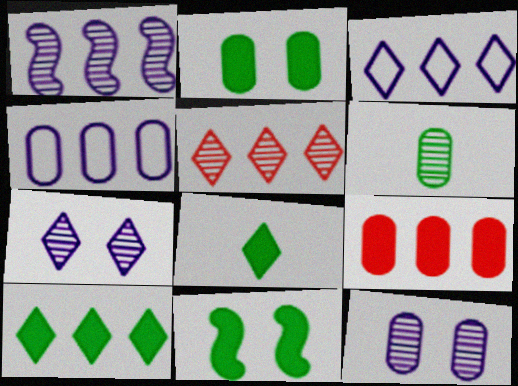[[3, 5, 10]]